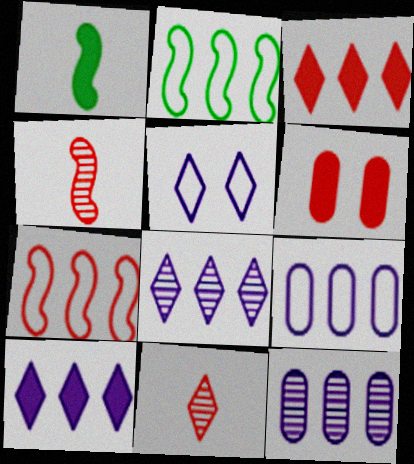[[1, 6, 10], 
[2, 3, 12], 
[6, 7, 11]]